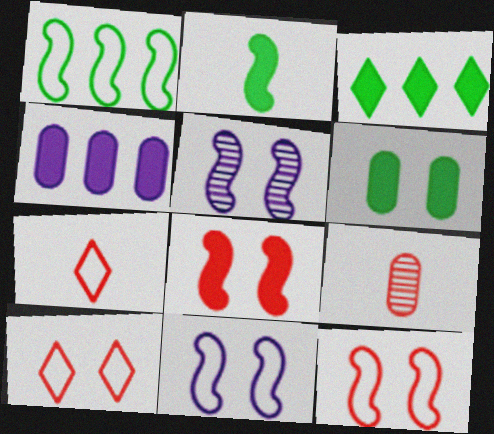[[2, 3, 6], 
[3, 9, 11], 
[5, 6, 10]]